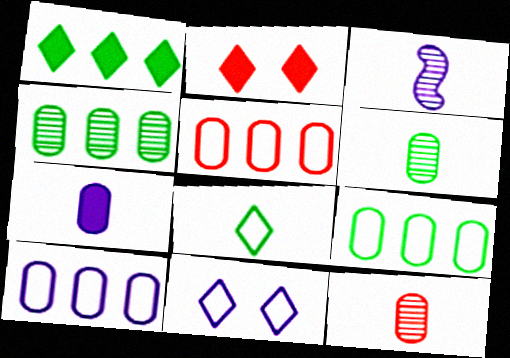[[2, 3, 9], 
[5, 9, 10]]